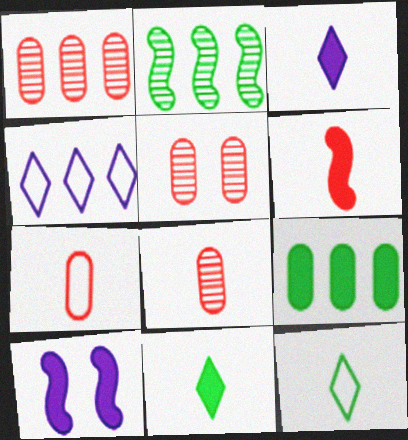[[1, 5, 8], 
[1, 10, 12]]